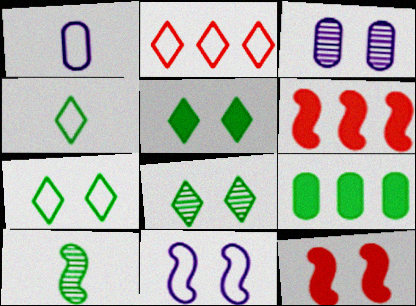[[1, 6, 8], 
[3, 4, 6], 
[3, 7, 12], 
[5, 7, 8], 
[6, 10, 11], 
[7, 9, 10]]